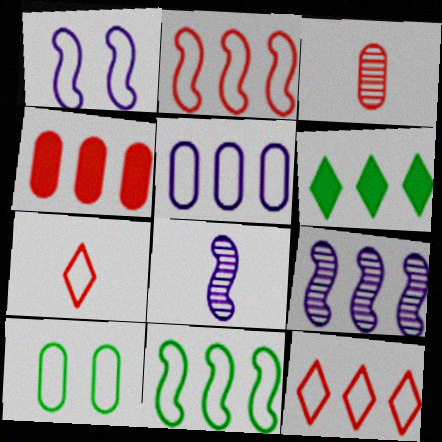[[1, 3, 6], 
[5, 11, 12]]